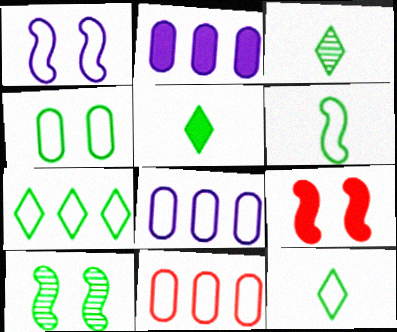[[1, 9, 10], 
[1, 11, 12], 
[2, 5, 9], 
[3, 5, 12], 
[3, 8, 9], 
[4, 6, 7]]